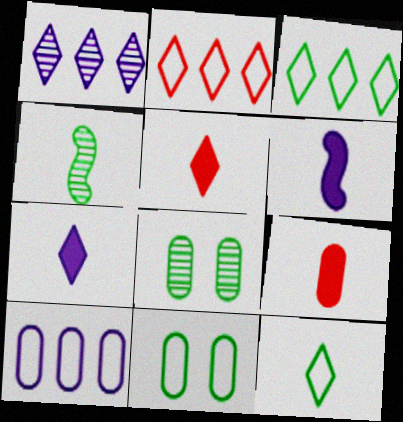[[2, 6, 8], 
[8, 9, 10]]